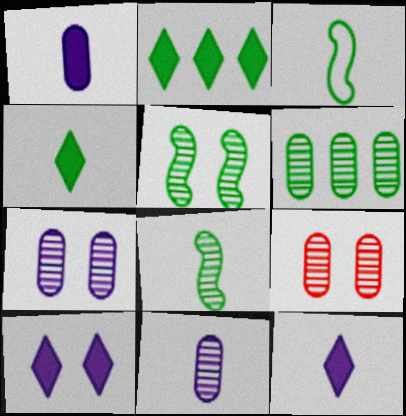[[6, 9, 11]]